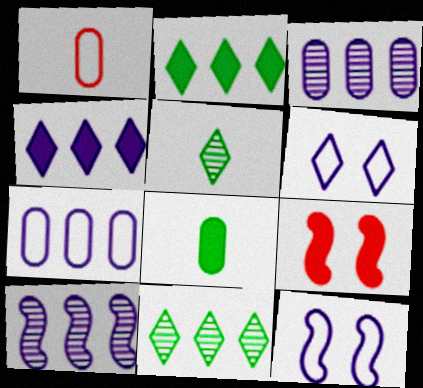[[4, 7, 10], 
[4, 8, 9], 
[5, 7, 9]]